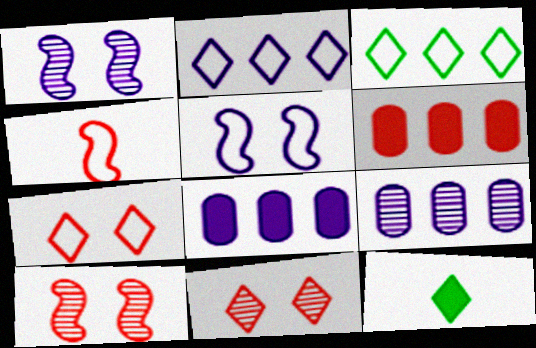[[2, 11, 12], 
[4, 6, 11]]